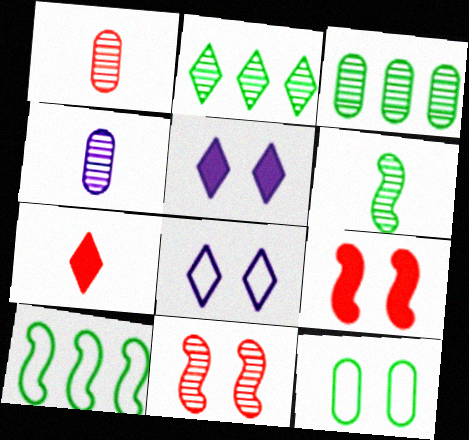[[1, 5, 10], 
[2, 4, 11], 
[2, 7, 8], 
[5, 11, 12]]